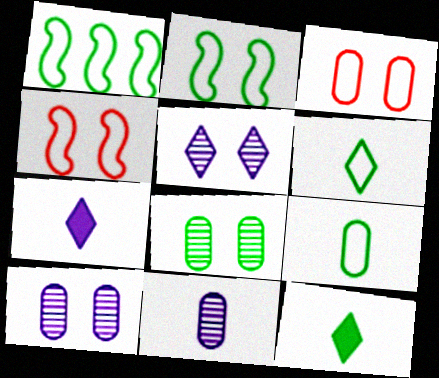[[1, 8, 12]]